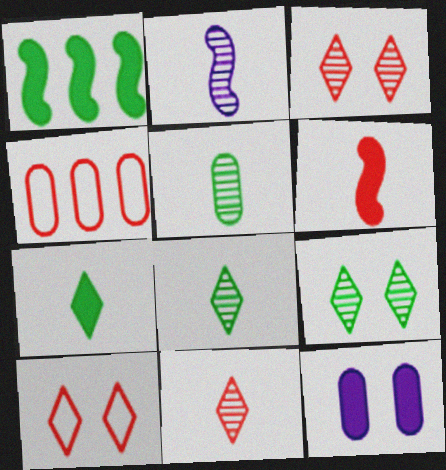[[2, 5, 11], 
[3, 4, 6], 
[4, 5, 12]]